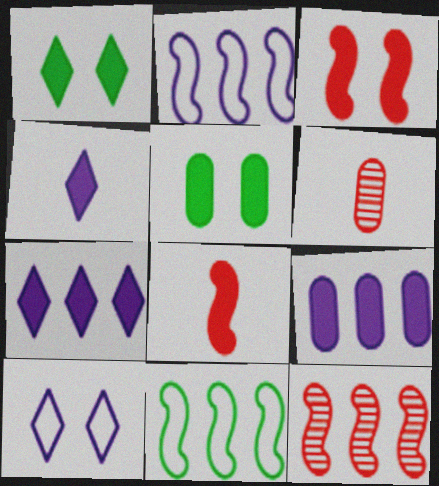[[1, 2, 6], 
[1, 8, 9], 
[5, 7, 8]]